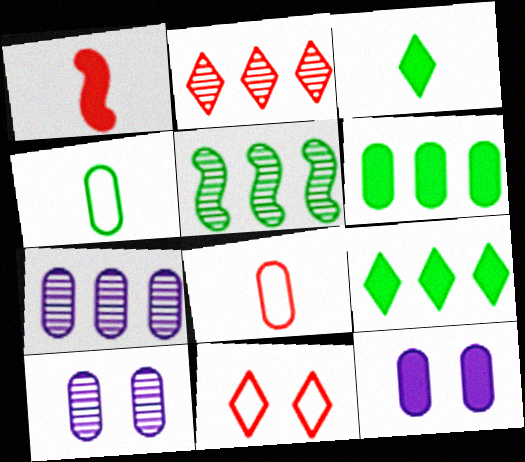[[1, 9, 12], 
[2, 5, 7], 
[6, 8, 10]]